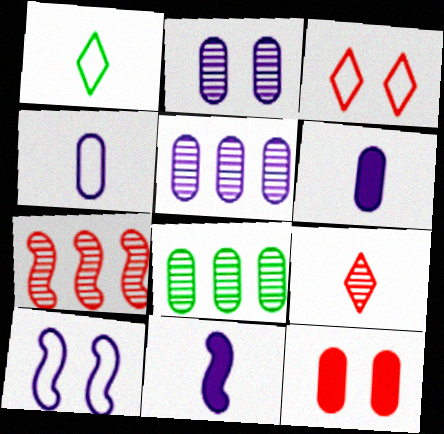[[3, 8, 11], 
[4, 8, 12]]